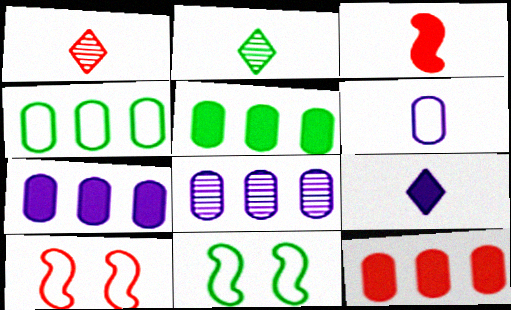[[1, 7, 11], 
[1, 10, 12], 
[2, 3, 6], 
[2, 5, 11], 
[2, 7, 10], 
[4, 8, 12], 
[5, 7, 12]]